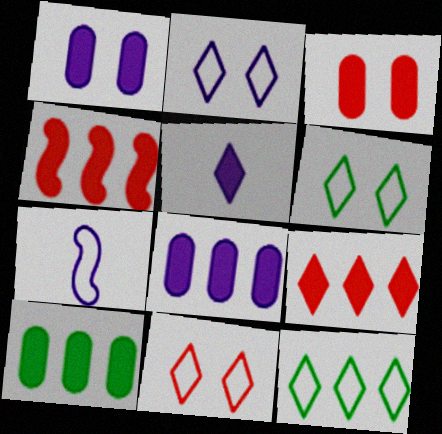[[2, 6, 11]]